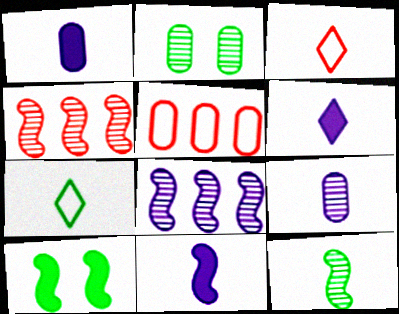[[1, 2, 5], 
[1, 3, 12], 
[1, 6, 11]]